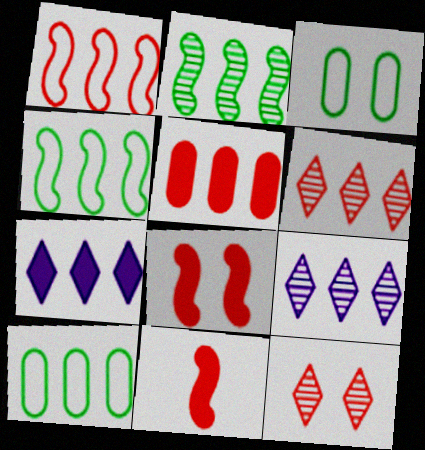[[1, 5, 6], 
[3, 9, 11], 
[4, 5, 9]]